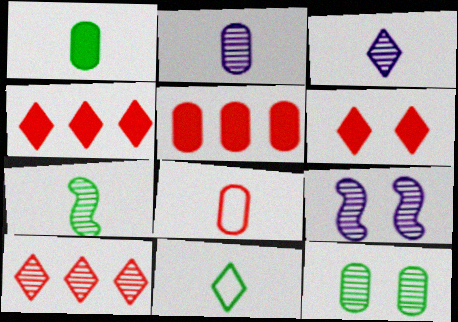[[1, 2, 8], 
[1, 7, 11], 
[5, 9, 11]]